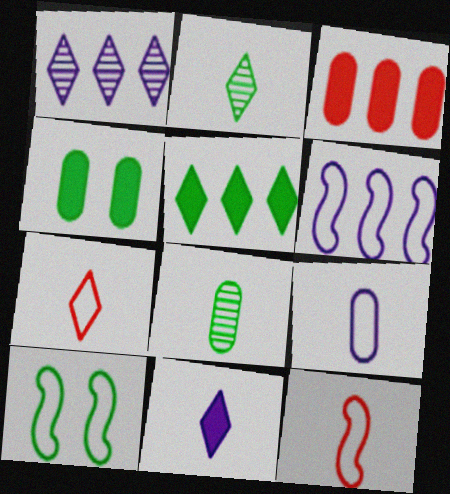[[1, 4, 12], 
[2, 7, 11], 
[5, 8, 10], 
[6, 10, 12], 
[8, 11, 12]]